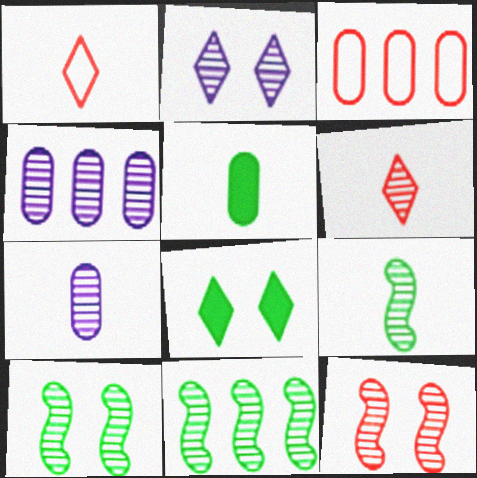[[4, 6, 10], 
[6, 7, 9], 
[9, 10, 11]]